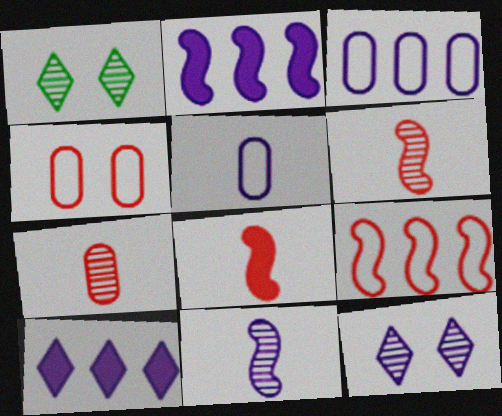[[1, 3, 8], 
[2, 5, 12]]